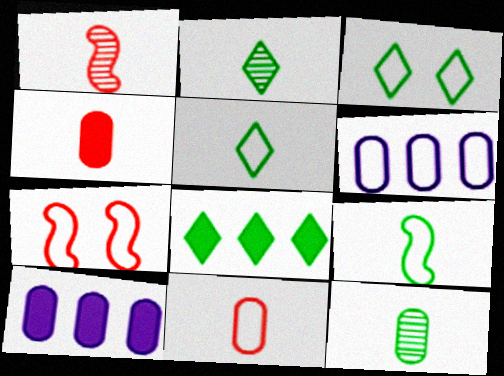[[1, 3, 10], 
[2, 3, 8], 
[2, 7, 10], 
[5, 6, 7]]